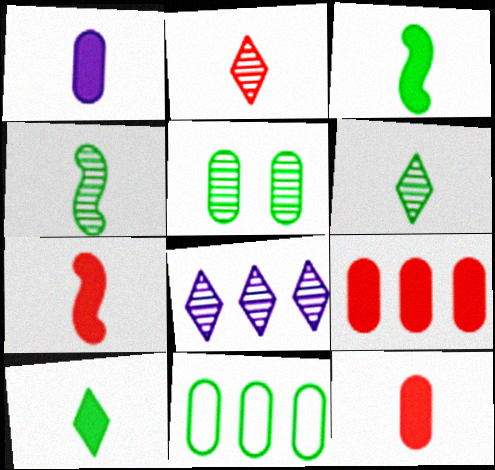[[1, 7, 10]]